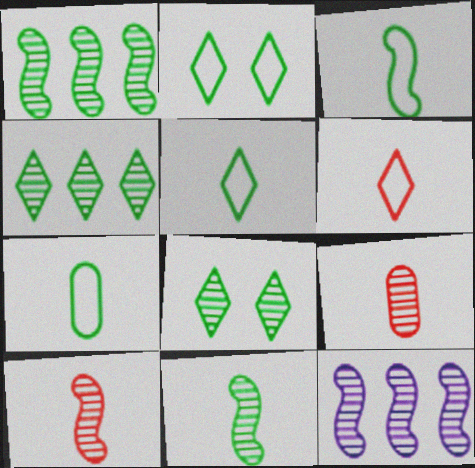[[3, 5, 7], 
[8, 9, 12]]